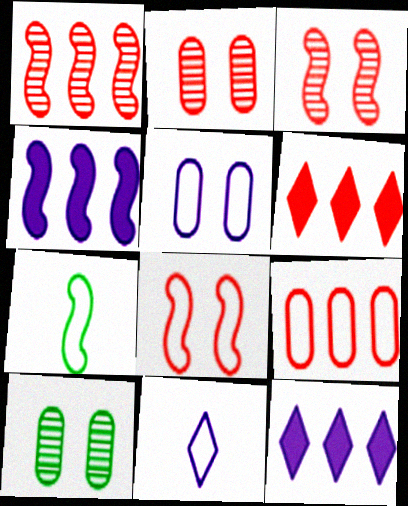[[1, 6, 9], 
[2, 7, 12], 
[3, 4, 7]]